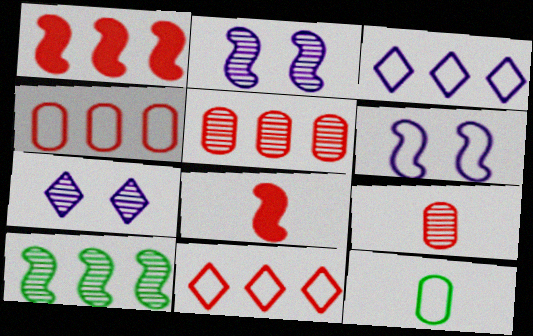[[1, 5, 11], 
[1, 7, 12], 
[6, 8, 10], 
[6, 11, 12], 
[7, 9, 10]]